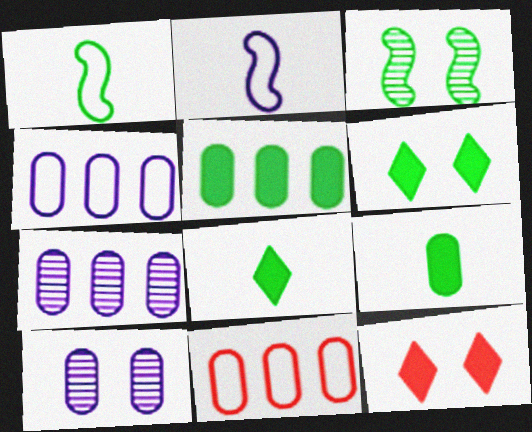[[1, 7, 12], 
[5, 7, 11], 
[9, 10, 11]]